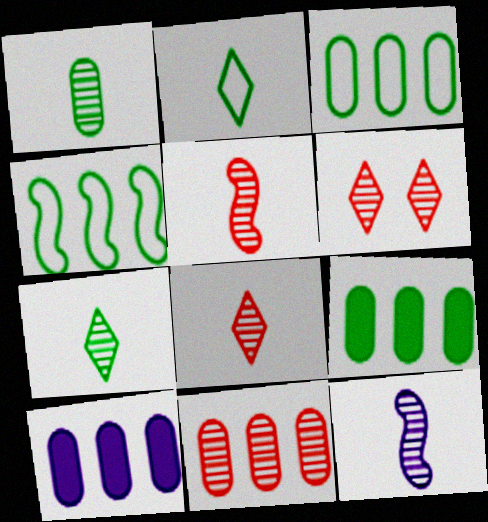[[1, 8, 12], 
[3, 10, 11], 
[5, 6, 11]]